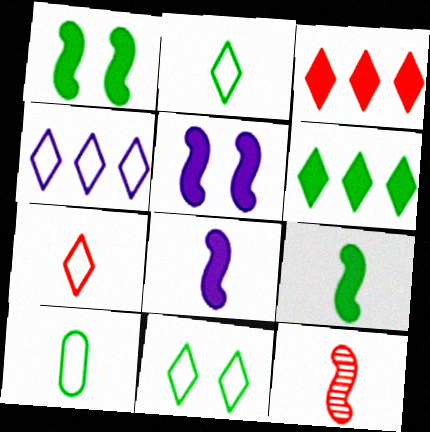[[4, 7, 11]]